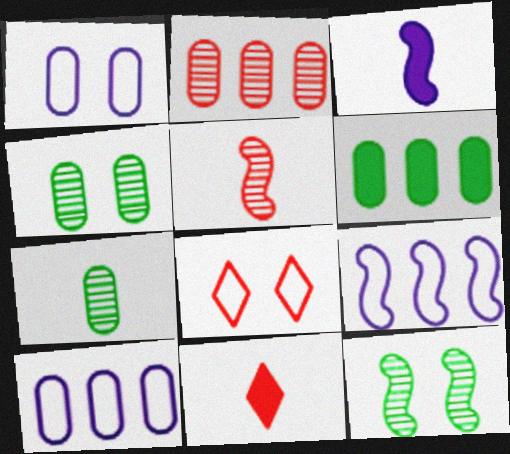[[2, 6, 10], 
[4, 9, 11], 
[10, 11, 12]]